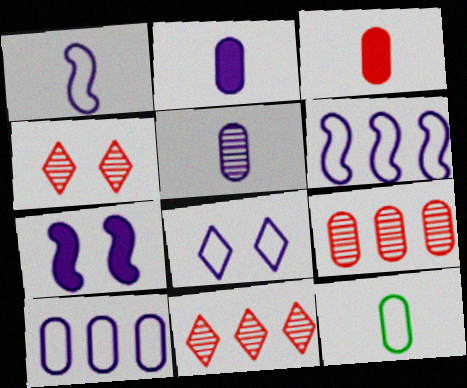[[1, 8, 10], 
[3, 5, 12], 
[7, 11, 12]]